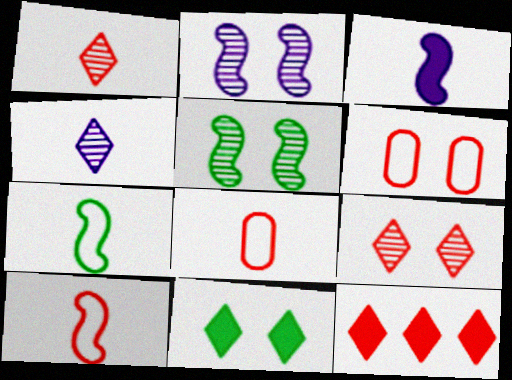[[2, 6, 11]]